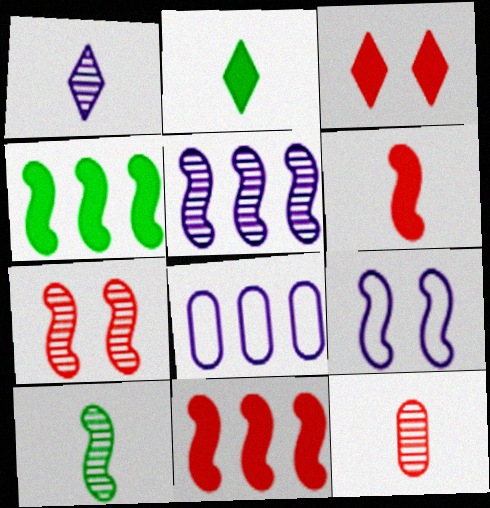[[1, 10, 12], 
[2, 7, 8], 
[3, 8, 10], 
[5, 7, 10], 
[9, 10, 11]]